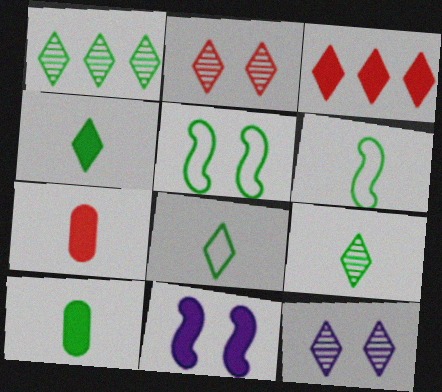[[1, 5, 10], 
[3, 8, 12], 
[3, 10, 11], 
[4, 8, 9], 
[6, 9, 10]]